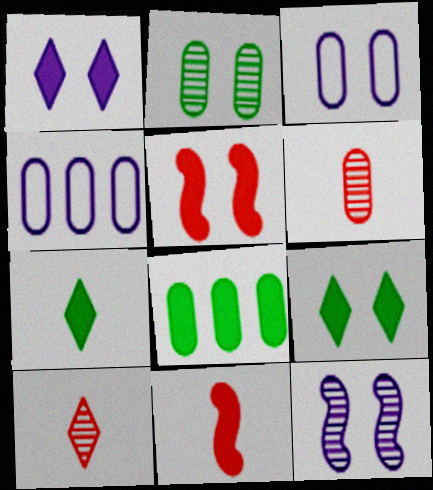[[1, 3, 12], 
[1, 8, 11], 
[3, 6, 8]]